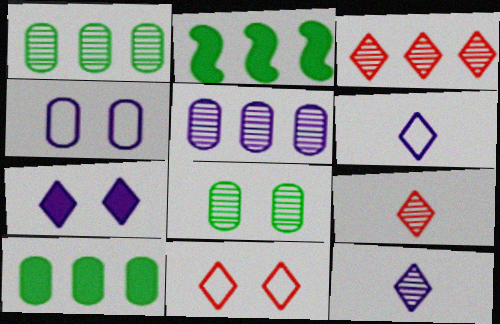[[2, 4, 9]]